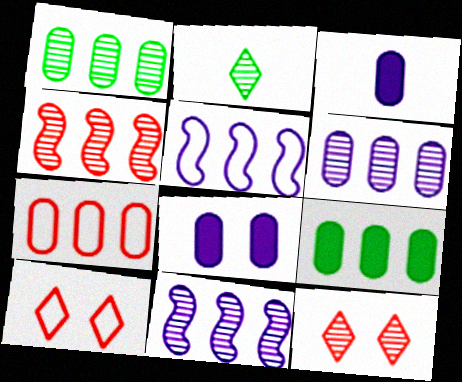[[6, 7, 9]]